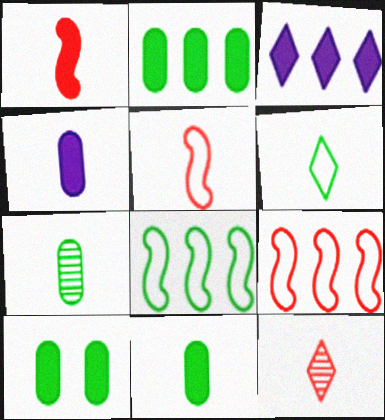[[1, 3, 10], 
[2, 10, 11]]